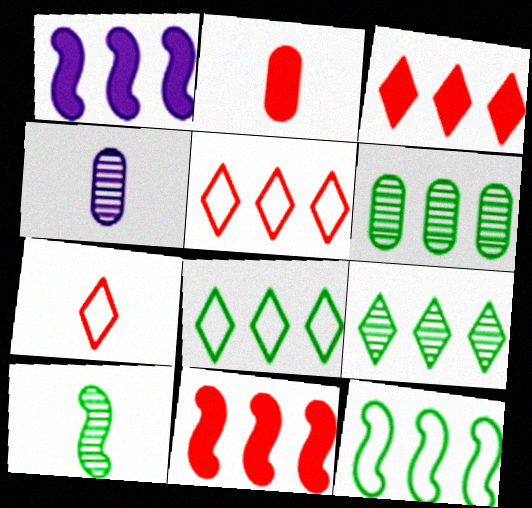[[1, 5, 6]]